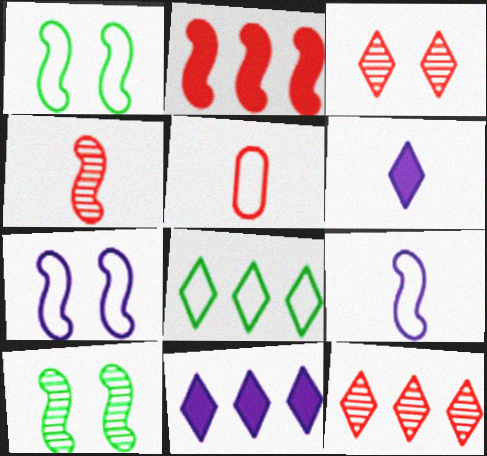[[2, 3, 5], 
[2, 9, 10], 
[3, 6, 8], 
[5, 7, 8], 
[5, 10, 11], 
[8, 11, 12]]